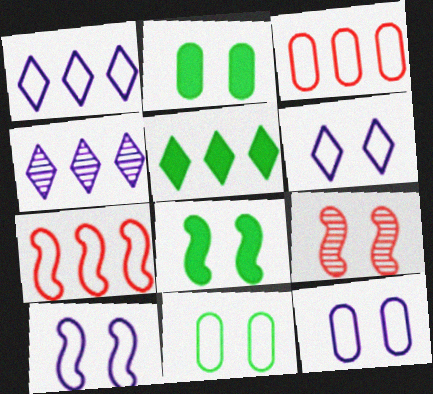[[2, 6, 9], 
[6, 10, 12], 
[8, 9, 10]]